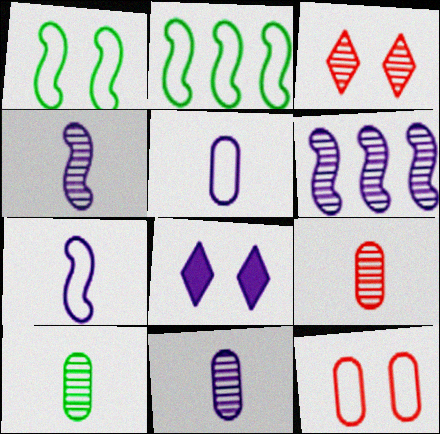[[2, 8, 9], 
[3, 6, 10], 
[5, 6, 8], 
[9, 10, 11]]